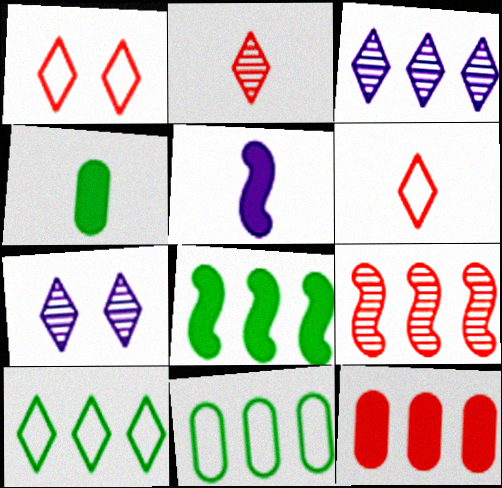[]